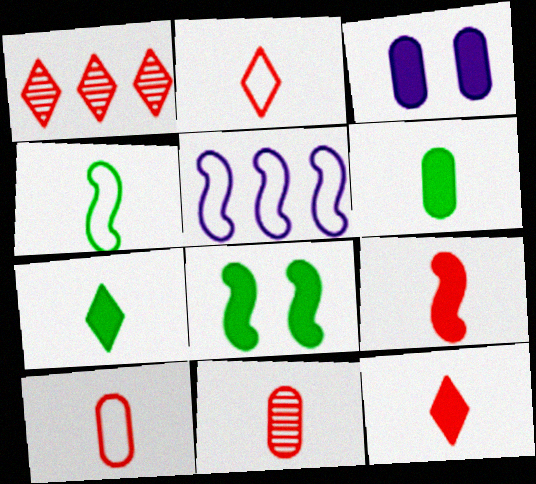[[1, 3, 4], 
[2, 9, 11]]